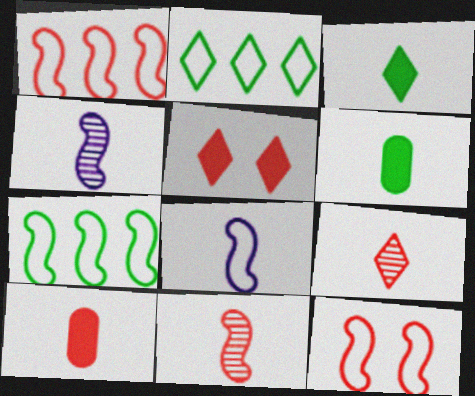[[6, 8, 9], 
[7, 8, 12]]